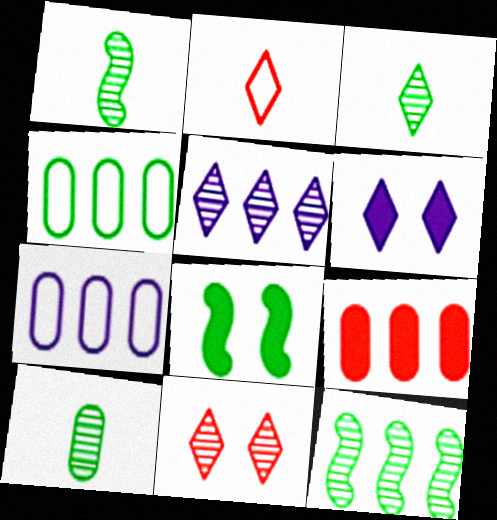[[1, 3, 10], 
[3, 4, 8], 
[3, 5, 11]]